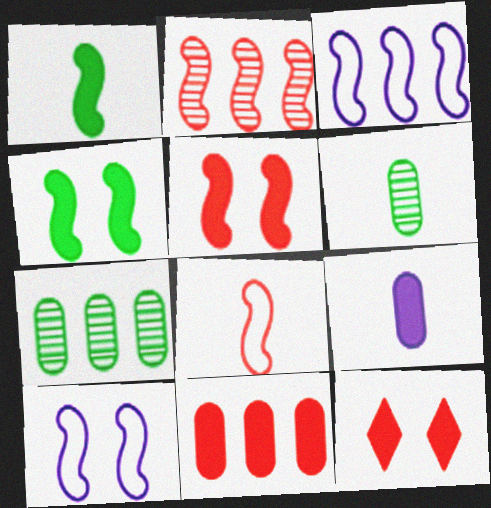[[1, 2, 10], 
[2, 5, 8], 
[3, 6, 12]]